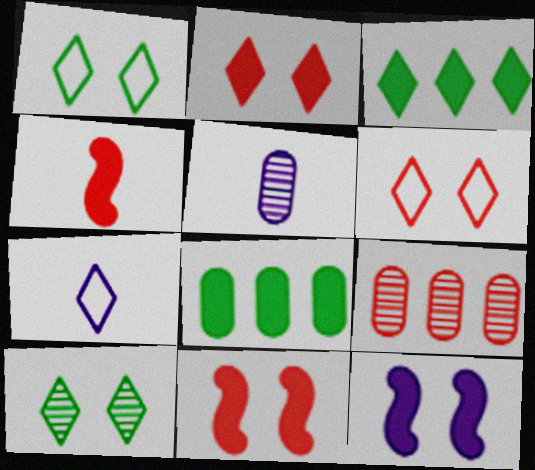[[4, 6, 9]]